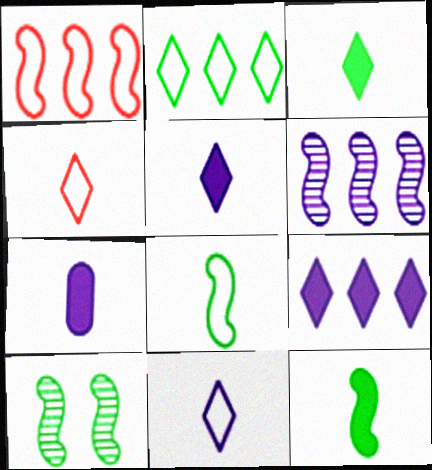[]